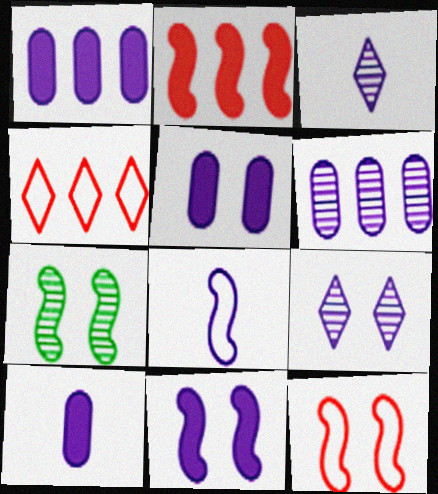[[1, 5, 10], 
[1, 8, 9], 
[2, 7, 8], 
[3, 8, 10], 
[4, 7, 10], 
[7, 11, 12]]